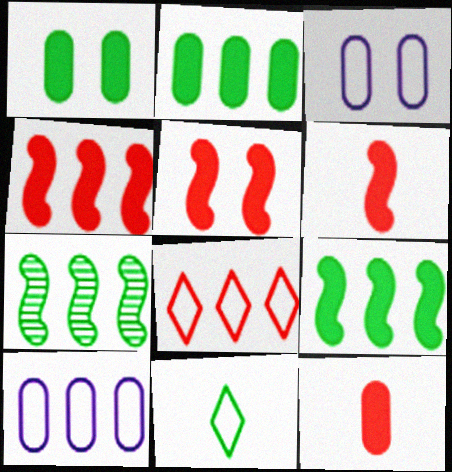[[1, 7, 11], 
[4, 5, 6]]